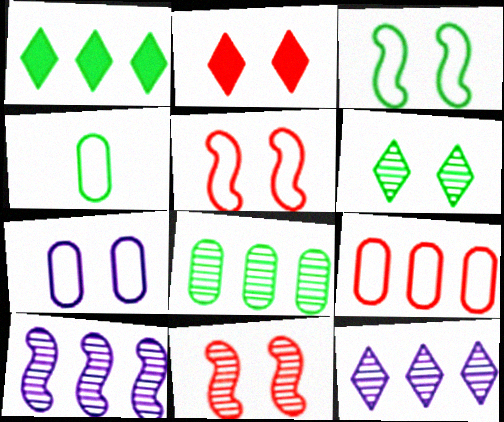[[1, 9, 10], 
[2, 4, 10], 
[4, 7, 9]]